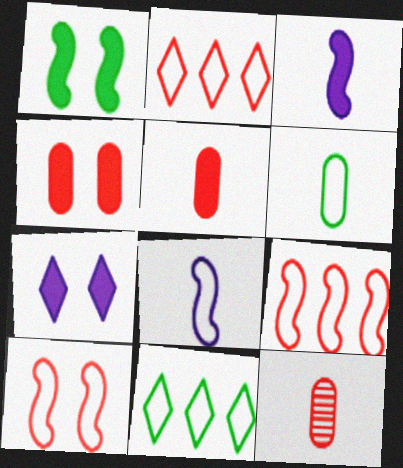[[1, 4, 7]]